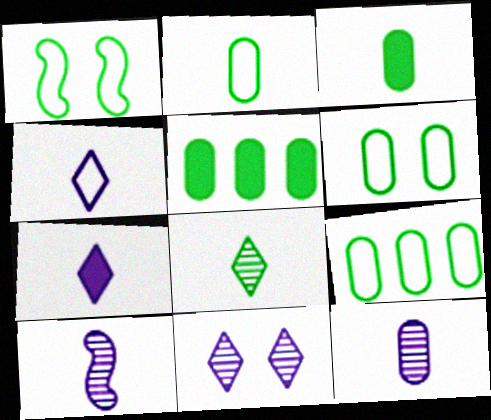[[1, 5, 8], 
[2, 6, 9]]